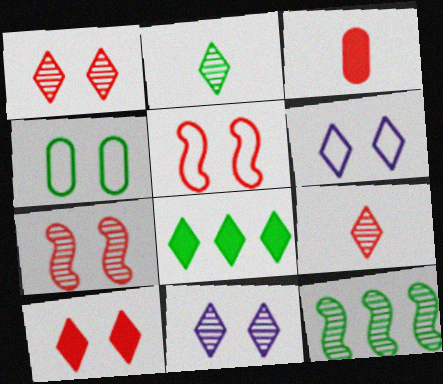[[3, 6, 12], 
[4, 5, 6], 
[6, 8, 9]]